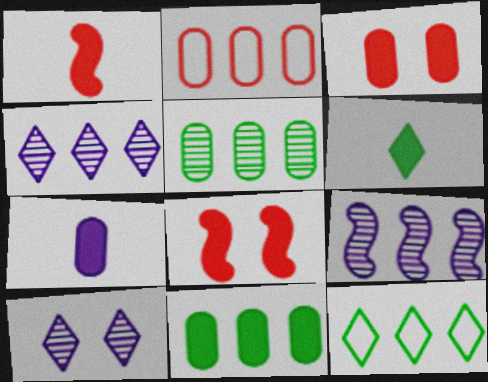[[1, 6, 7], 
[3, 7, 11]]